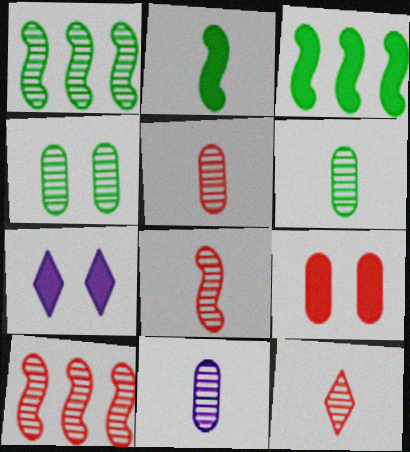[[5, 6, 11], 
[5, 8, 12]]